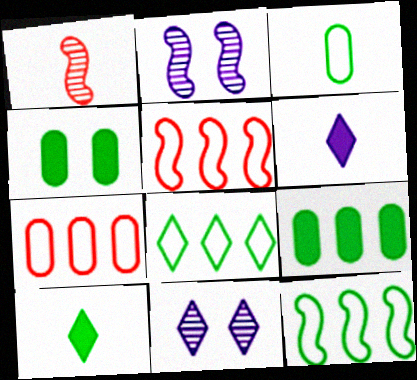[[1, 3, 6], 
[2, 7, 10]]